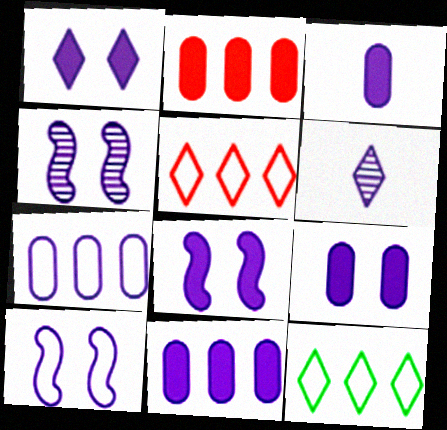[[1, 8, 9], 
[3, 9, 11], 
[4, 8, 10], 
[6, 7, 8], 
[6, 10, 11]]